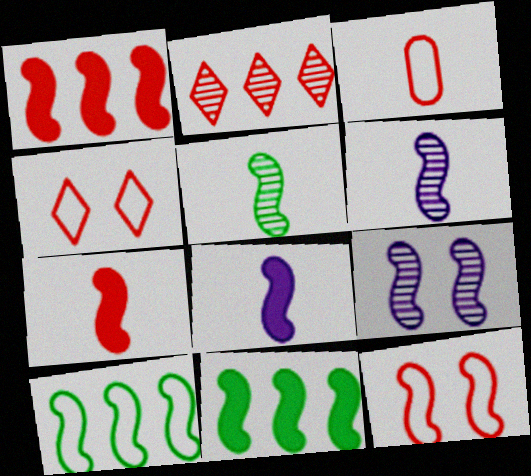[[6, 11, 12], 
[7, 9, 10]]